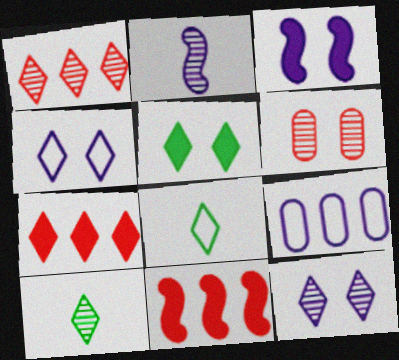[[1, 10, 12], 
[4, 7, 10], 
[7, 8, 12]]